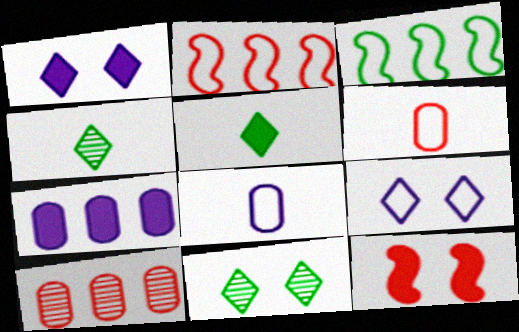[[3, 6, 9], 
[5, 7, 12]]